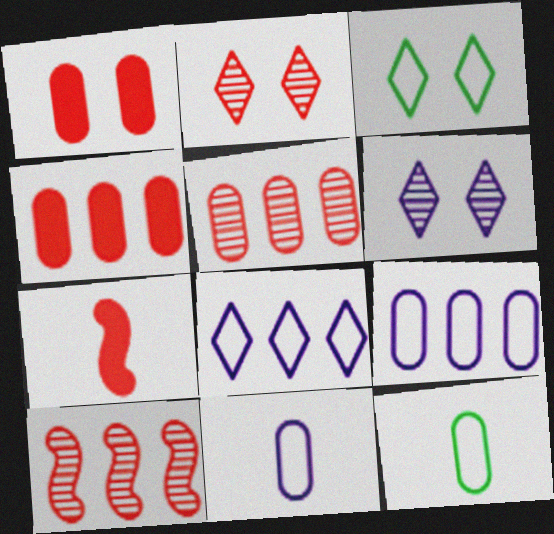[]